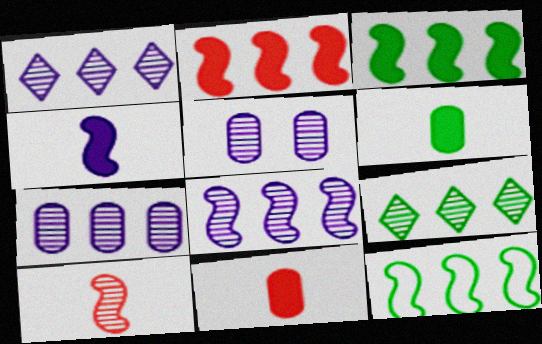[[1, 7, 8], 
[2, 8, 12], 
[5, 9, 10]]